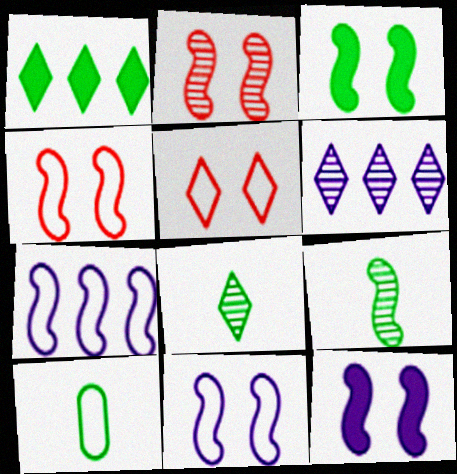[[2, 3, 11], 
[5, 7, 10]]